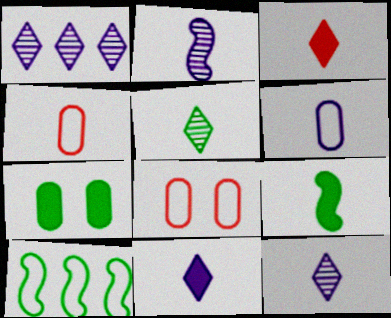[[1, 8, 9], 
[2, 6, 11], 
[4, 9, 12], 
[5, 7, 10]]